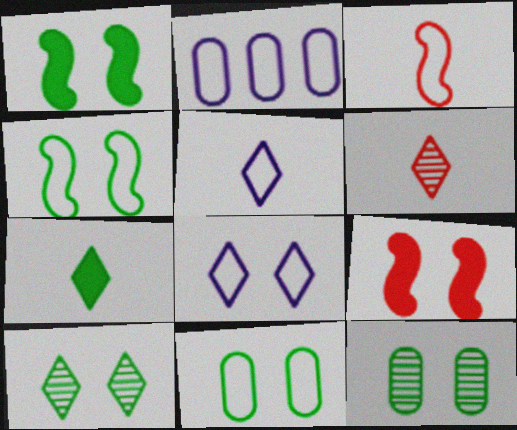[[1, 2, 6], 
[1, 10, 11], 
[5, 6, 7], 
[8, 9, 12]]